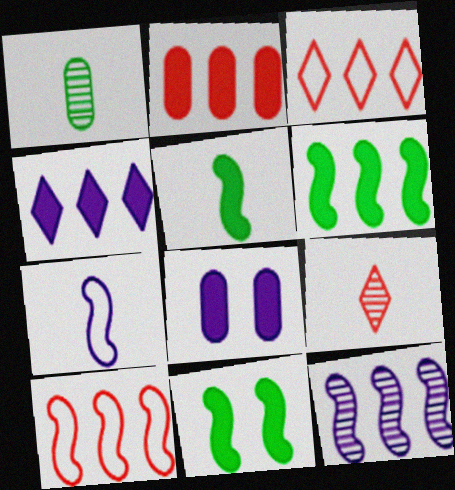[[2, 4, 6], 
[5, 6, 11], 
[6, 10, 12]]